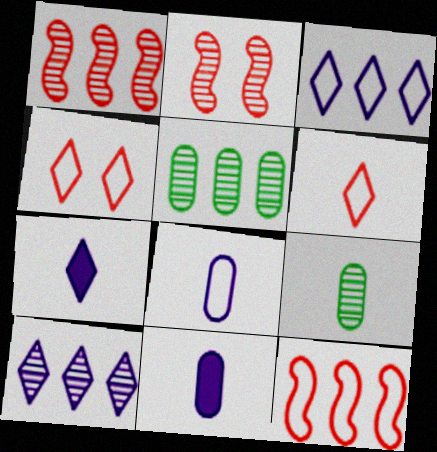[[1, 5, 10], 
[2, 9, 10]]